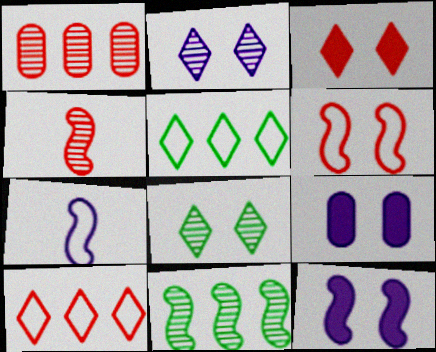[[4, 5, 9], 
[6, 8, 9]]